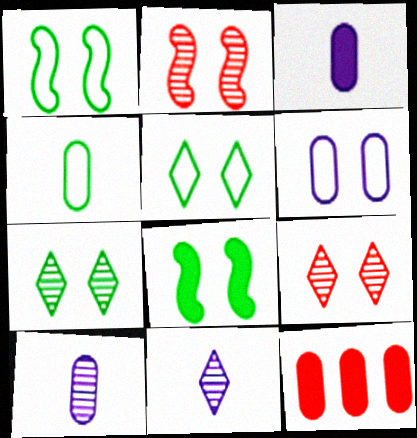[[1, 11, 12], 
[6, 8, 9]]